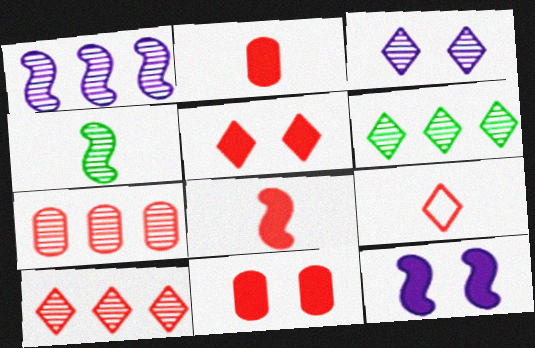[[1, 6, 7], 
[3, 4, 7], 
[5, 9, 10]]